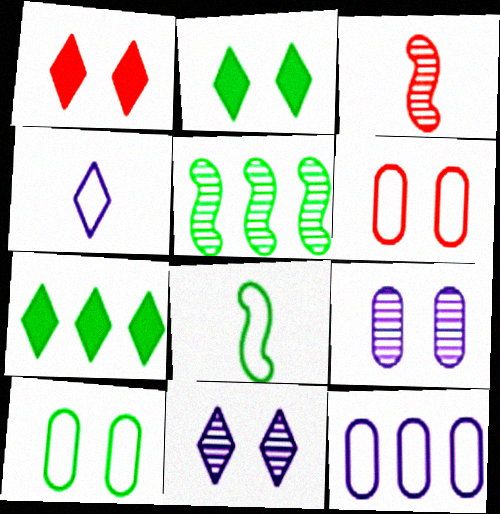[[2, 3, 12]]